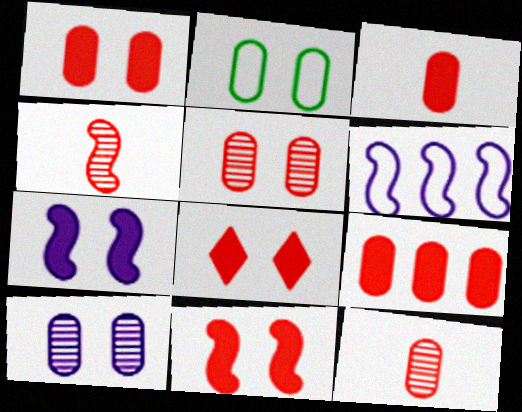[[1, 2, 10], 
[1, 3, 9], 
[1, 8, 11]]